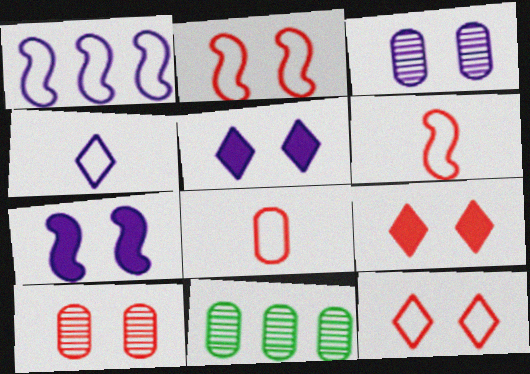[[2, 9, 10], 
[5, 6, 11]]